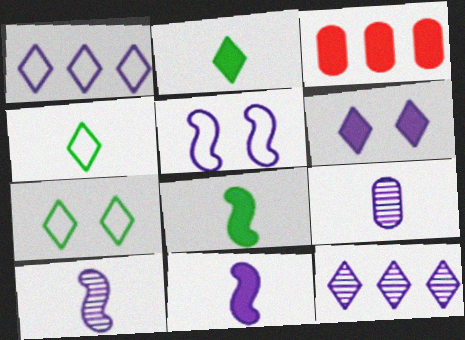[[3, 6, 8], 
[3, 7, 10]]